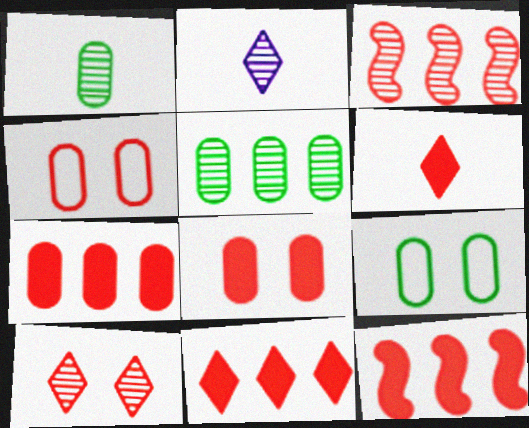[[2, 9, 12], 
[3, 4, 6], 
[6, 8, 12], 
[7, 11, 12]]